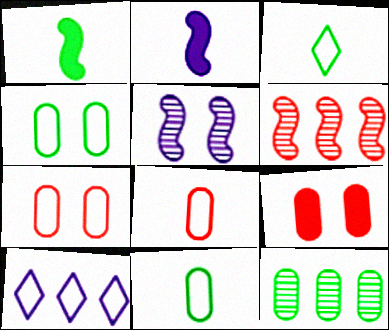[]